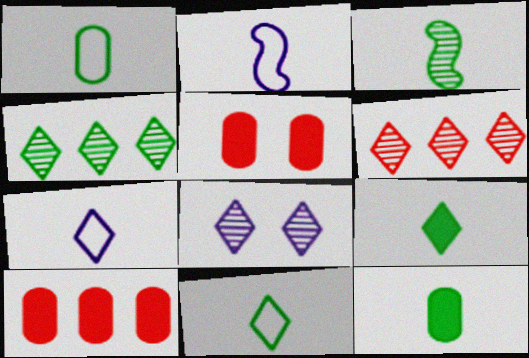[[1, 3, 9], 
[2, 4, 5], 
[3, 11, 12]]